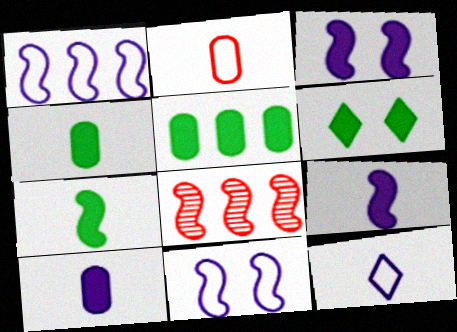[[5, 6, 7], 
[7, 8, 11]]